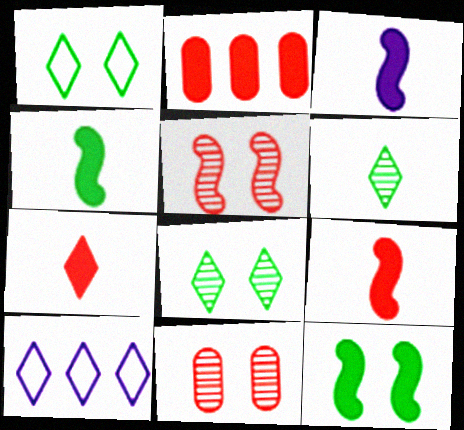[[3, 4, 9], 
[4, 10, 11], 
[7, 8, 10]]